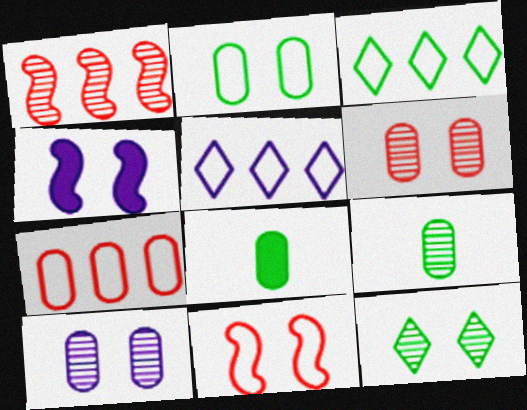[[7, 8, 10]]